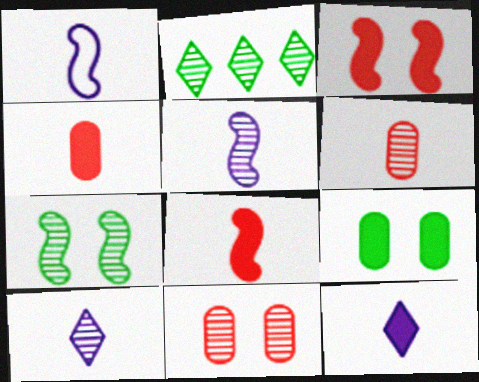[[2, 5, 11]]